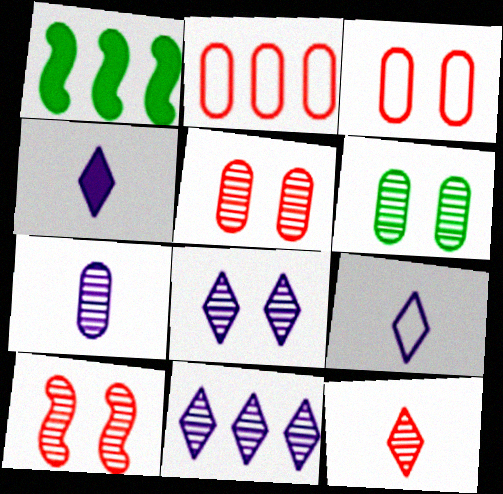[[1, 2, 11], 
[1, 5, 9], 
[6, 8, 10]]